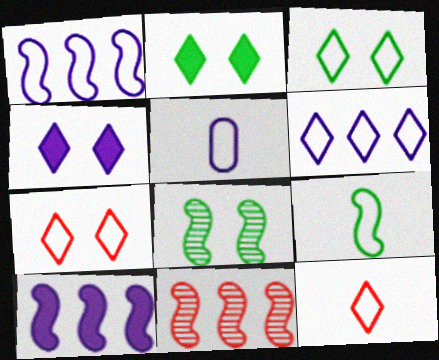[[2, 5, 11], 
[3, 6, 12], 
[5, 9, 12]]